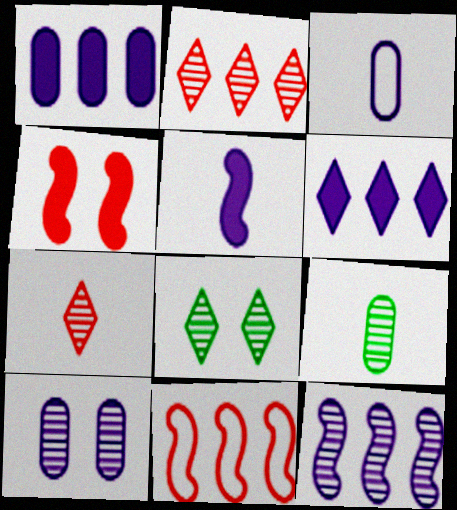[[1, 3, 10]]